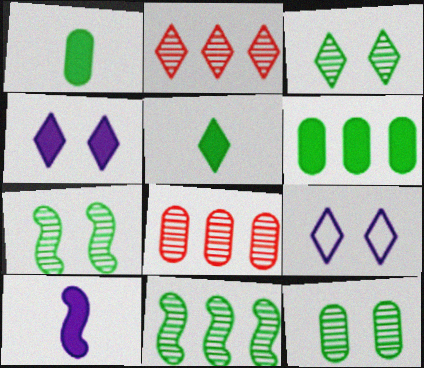[[2, 5, 9], 
[3, 7, 12]]